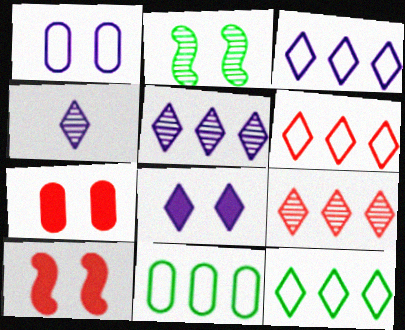[[3, 4, 8], 
[3, 6, 12], 
[4, 10, 11]]